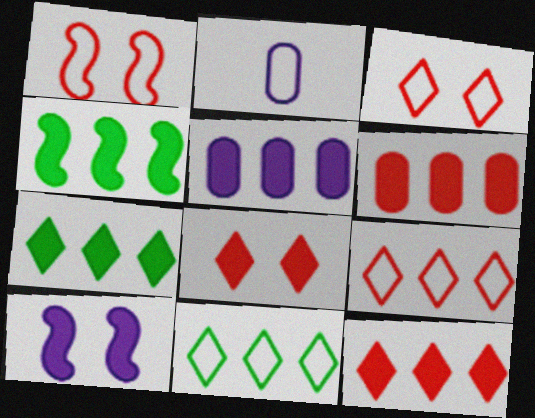[[1, 2, 11], 
[4, 5, 12]]